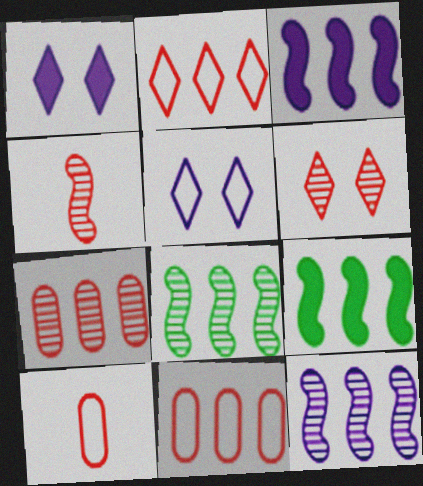[[1, 8, 10], 
[4, 6, 7]]